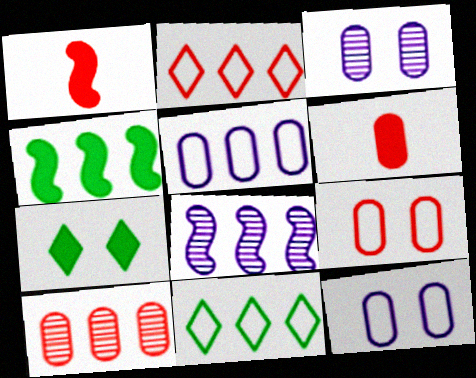[[1, 3, 11], 
[6, 9, 10]]